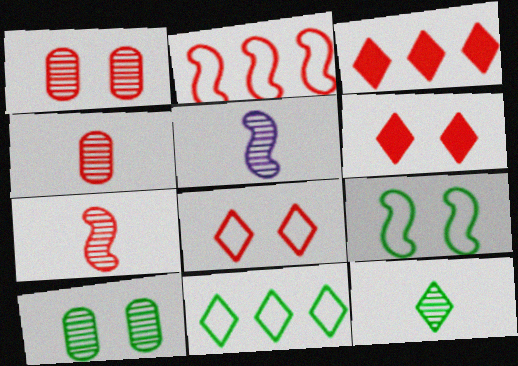[[2, 4, 6], 
[4, 5, 12]]